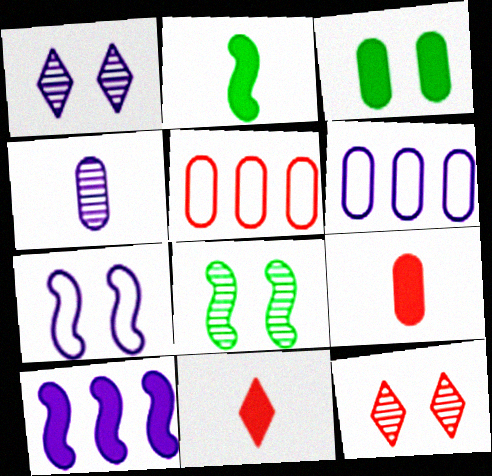[[1, 2, 5], 
[2, 6, 12], 
[3, 4, 5], 
[3, 7, 12], 
[3, 10, 11], 
[6, 8, 11]]